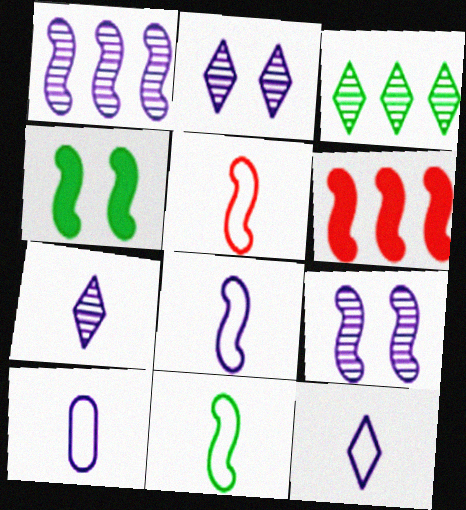[[1, 4, 5], 
[5, 8, 11], 
[6, 9, 11], 
[8, 10, 12]]